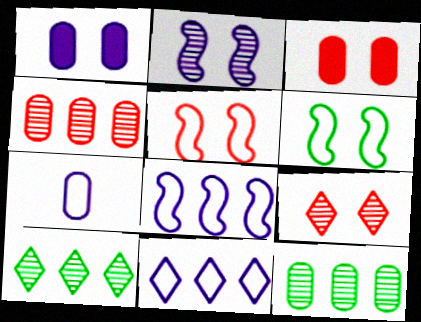[[1, 6, 9], 
[3, 5, 9], 
[3, 7, 12]]